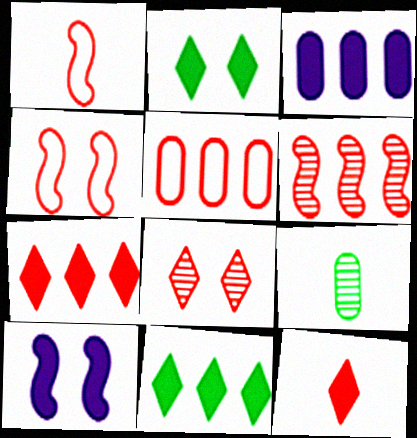[[5, 6, 7]]